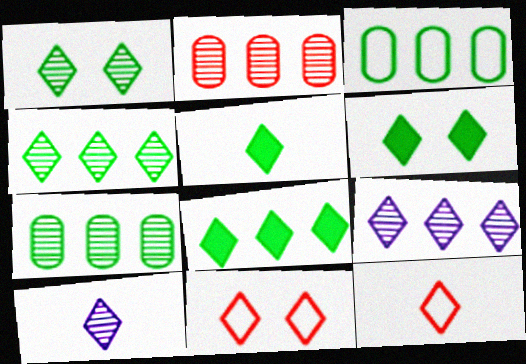[[5, 6, 8], 
[5, 9, 11], 
[5, 10, 12], 
[6, 9, 12], 
[8, 10, 11]]